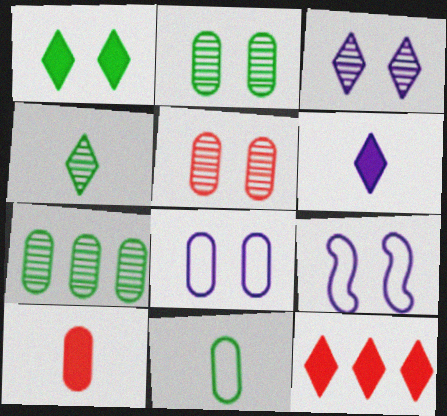[[1, 5, 9], 
[1, 6, 12], 
[7, 8, 10]]